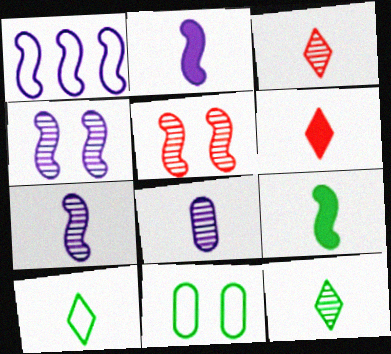[[1, 2, 4], 
[1, 5, 9]]